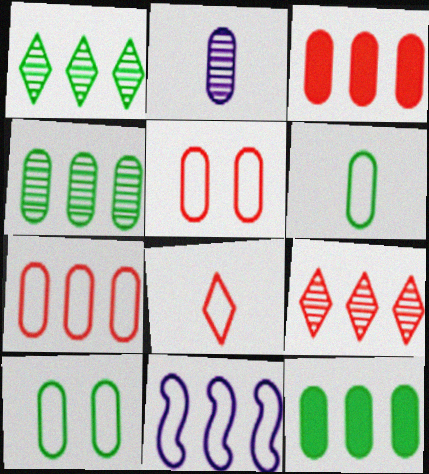[[1, 3, 11], 
[2, 3, 10], 
[2, 5, 12], 
[8, 10, 11], 
[9, 11, 12]]